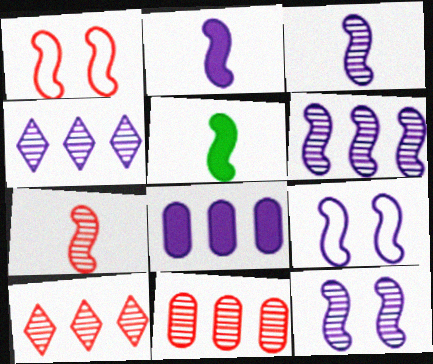[[1, 5, 6], 
[2, 6, 9], 
[3, 6, 12]]